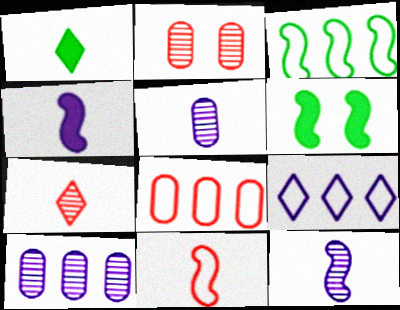[[1, 5, 11], 
[3, 8, 9]]